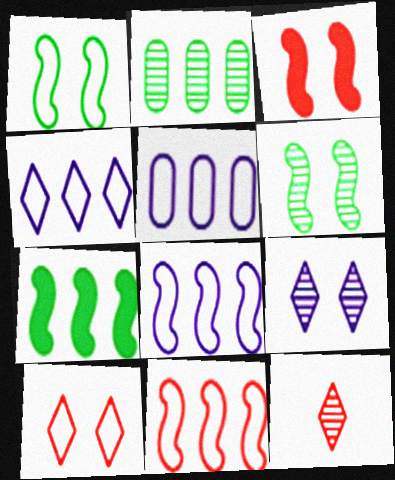[[4, 5, 8]]